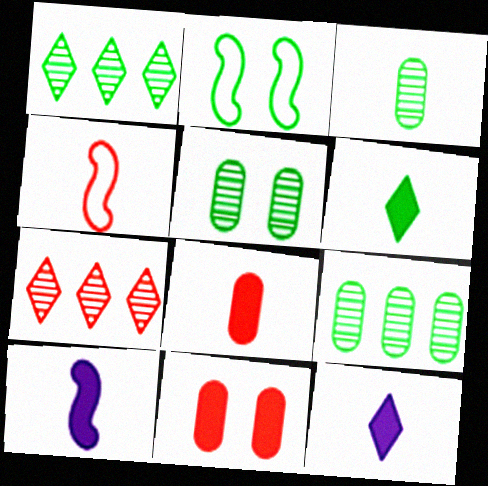[[2, 6, 9], 
[3, 4, 12], 
[3, 5, 9], 
[4, 7, 11], 
[6, 8, 10]]